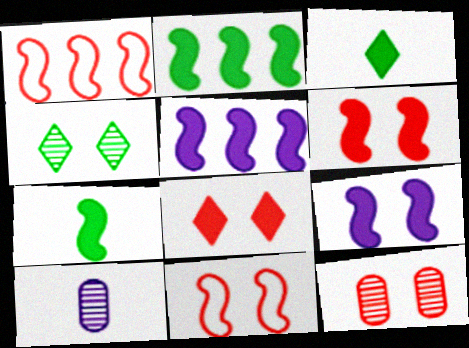[[5, 6, 7], 
[8, 11, 12]]